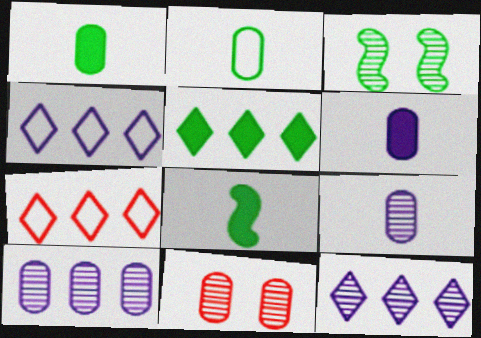[[2, 3, 5], 
[3, 6, 7], 
[4, 8, 11], 
[5, 7, 12]]